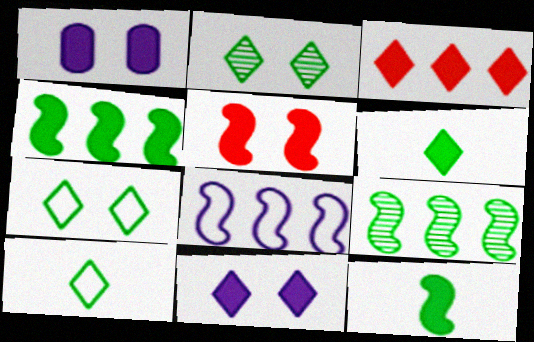[[1, 3, 12], 
[3, 6, 11]]